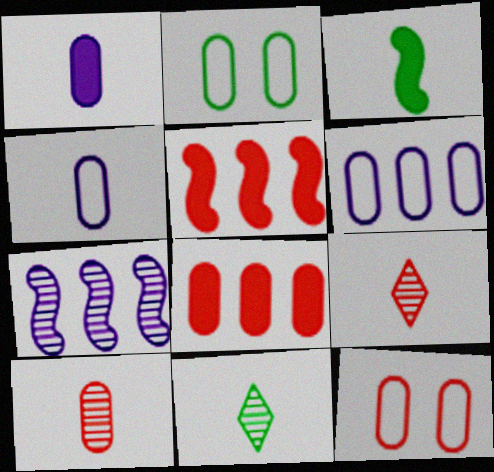[[3, 4, 9], 
[5, 9, 12], 
[8, 10, 12]]